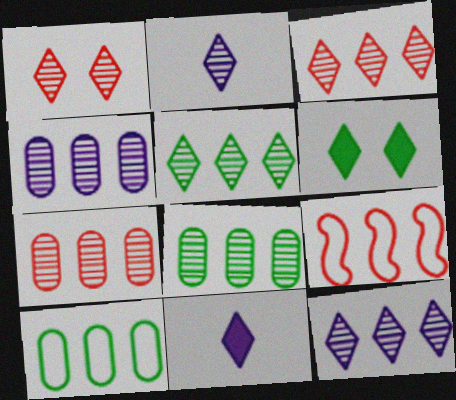[[1, 2, 5], 
[3, 5, 12], 
[4, 7, 8]]